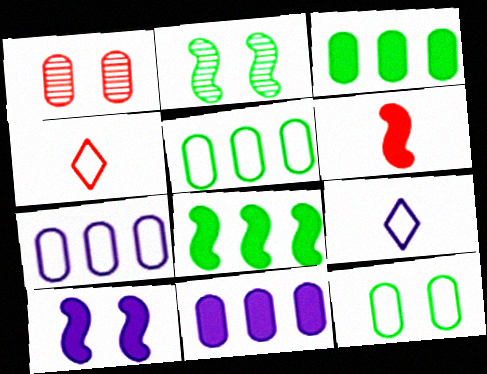[[1, 8, 9], 
[2, 4, 11], 
[6, 8, 10]]